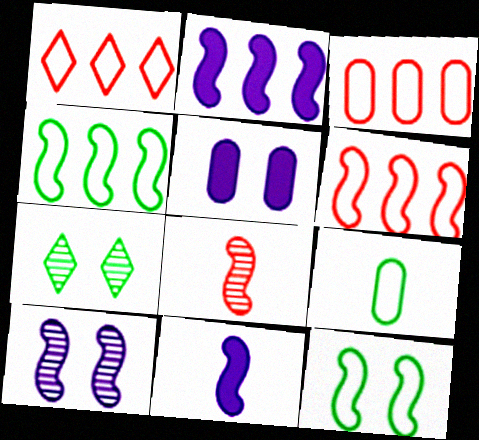[[1, 3, 6], 
[2, 8, 12], 
[3, 7, 11]]